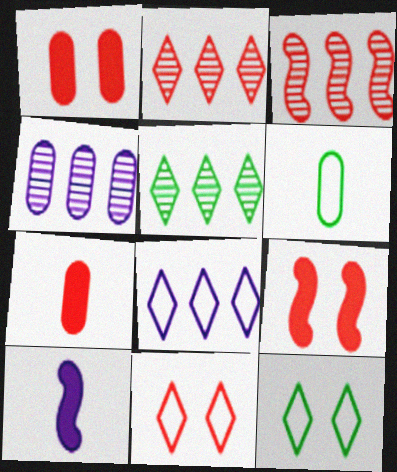[[1, 4, 6], 
[3, 4, 5], 
[3, 7, 11]]